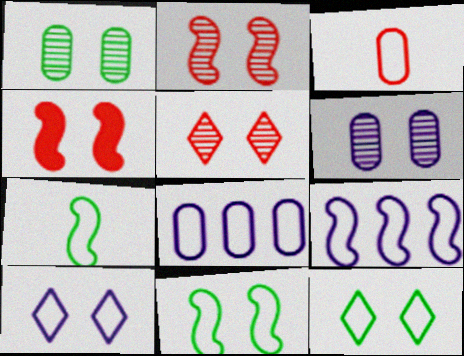[[1, 4, 10], 
[3, 9, 12], 
[4, 6, 12]]